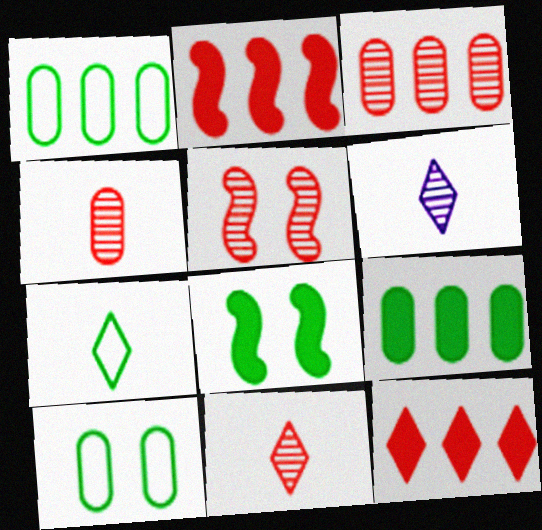[[2, 6, 10], 
[3, 5, 11]]